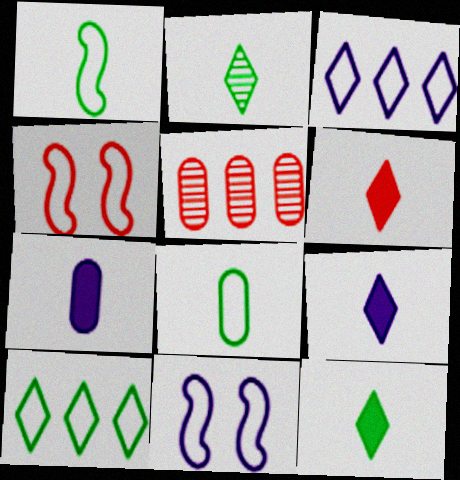[[3, 4, 8], 
[4, 5, 6], 
[5, 11, 12], 
[6, 9, 12]]